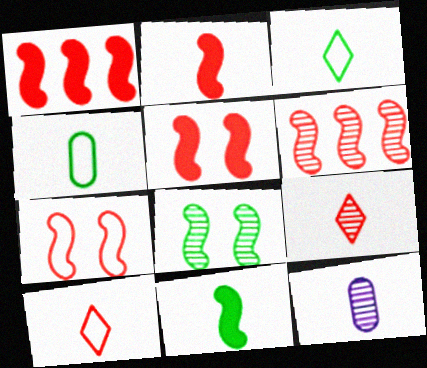[[1, 2, 5], 
[2, 3, 12], 
[2, 6, 7], 
[10, 11, 12]]